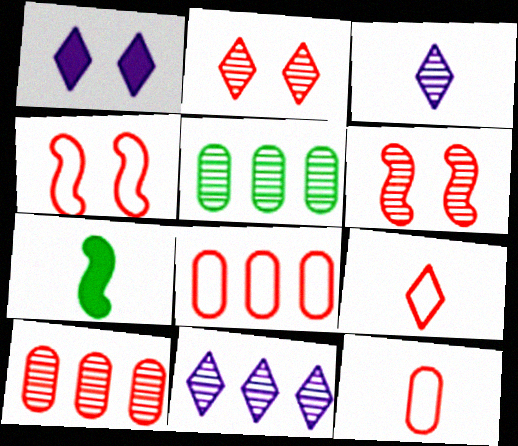[[3, 5, 6], 
[3, 7, 12], 
[4, 8, 9]]